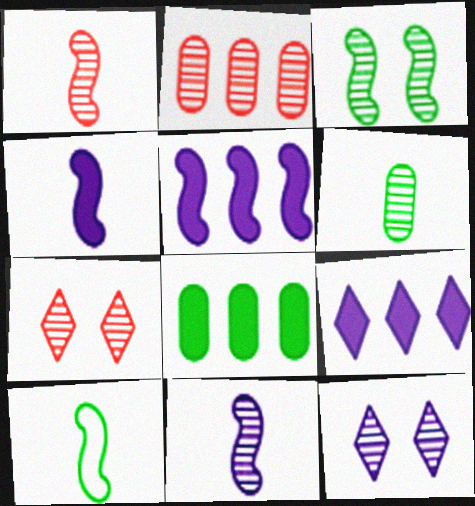[[1, 2, 7], 
[1, 4, 10]]